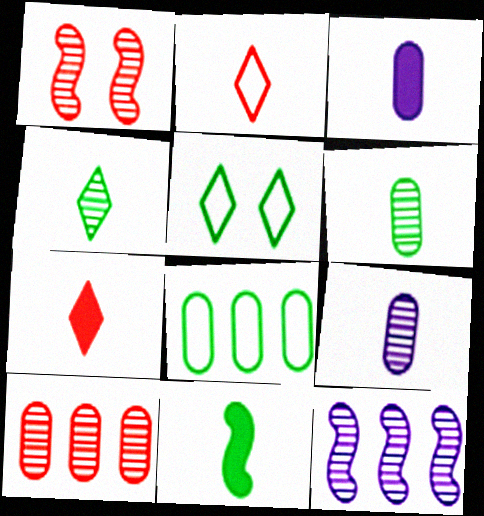[[2, 9, 11], 
[3, 7, 11]]